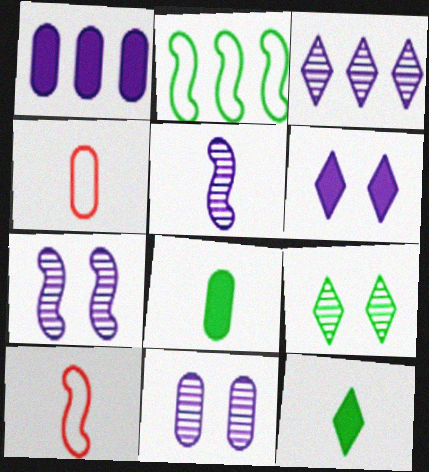[[1, 9, 10], 
[2, 8, 9], 
[3, 5, 11], 
[4, 5, 12]]